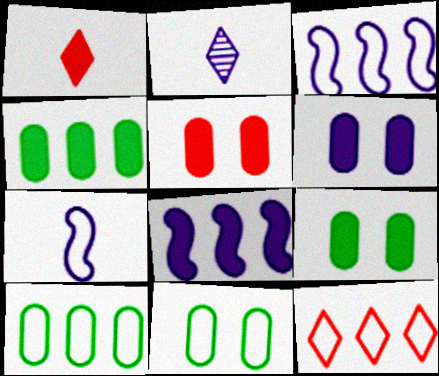[[1, 8, 9], 
[2, 3, 6], 
[3, 10, 12], 
[5, 6, 9], 
[7, 11, 12]]